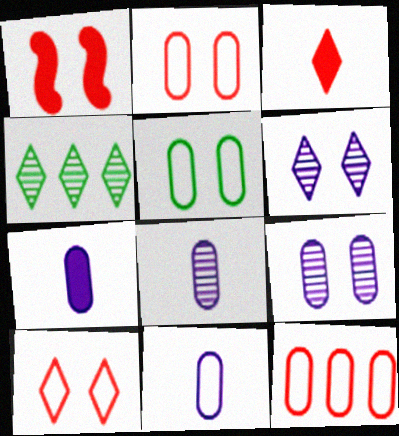[[1, 4, 11], 
[1, 5, 6], 
[5, 11, 12], 
[7, 8, 11]]